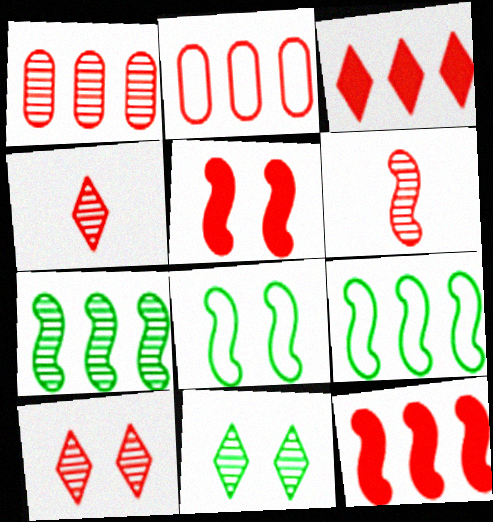[[1, 6, 10], 
[2, 4, 5]]